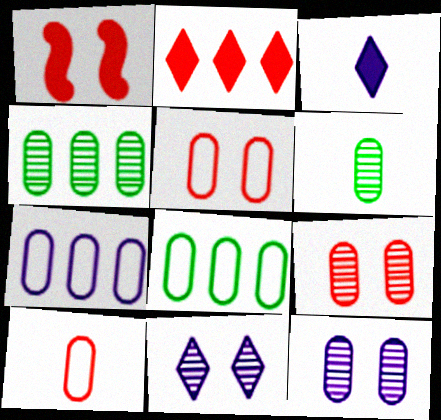[]